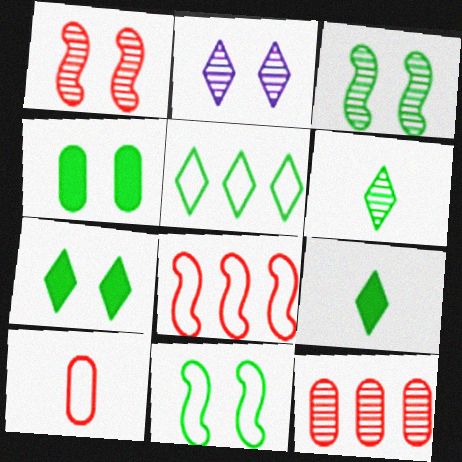[[5, 6, 7]]